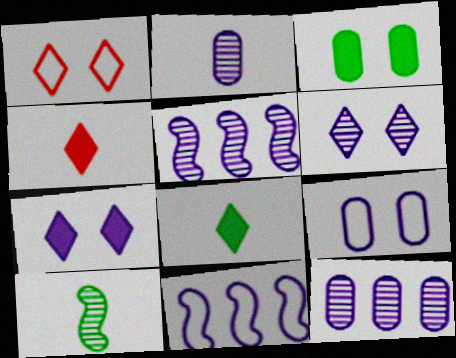[[2, 5, 6], 
[2, 7, 11]]